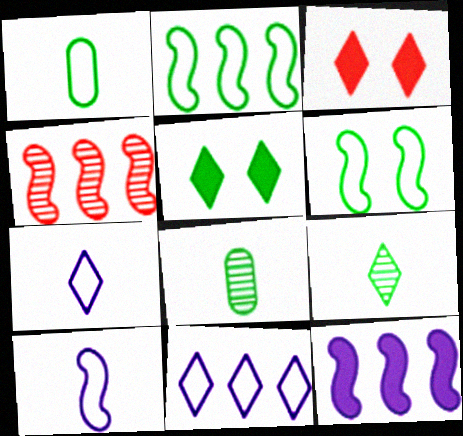[[2, 4, 12], 
[2, 5, 8], 
[3, 9, 11]]